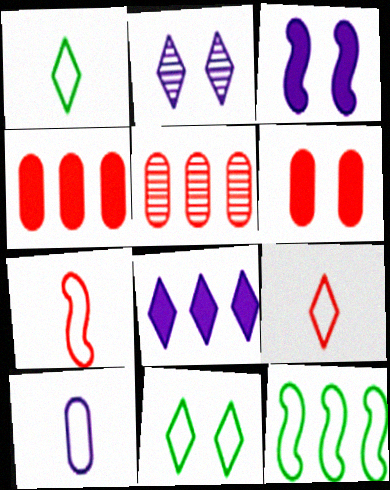[[1, 3, 5], 
[1, 7, 10], 
[5, 8, 12]]